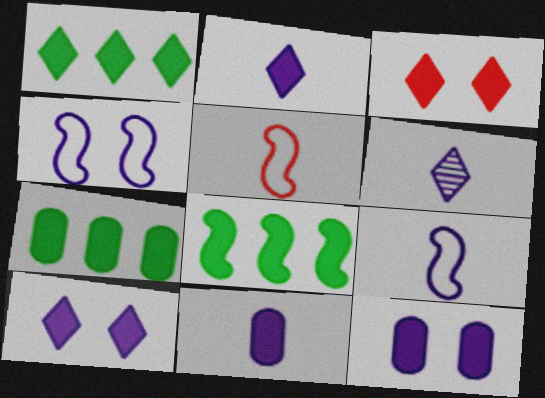[[1, 2, 3], 
[1, 7, 8], 
[3, 8, 11], 
[6, 9, 11]]